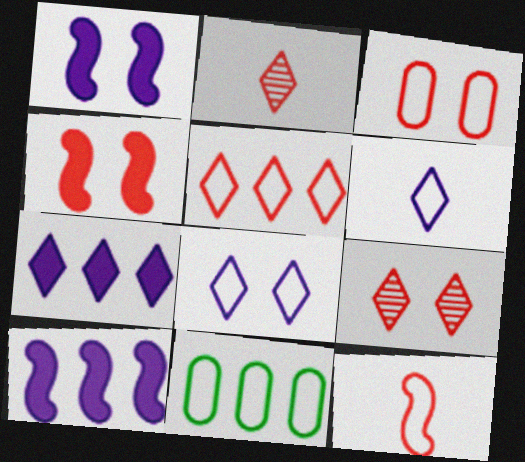[[1, 2, 11], 
[3, 4, 9], 
[3, 5, 12], 
[8, 11, 12]]